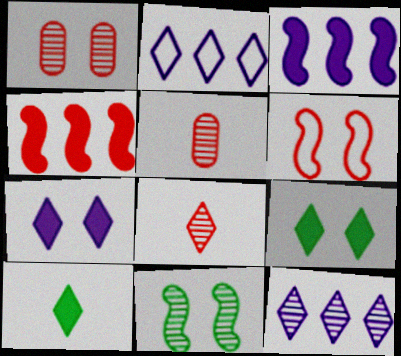[[2, 8, 9], 
[5, 11, 12]]